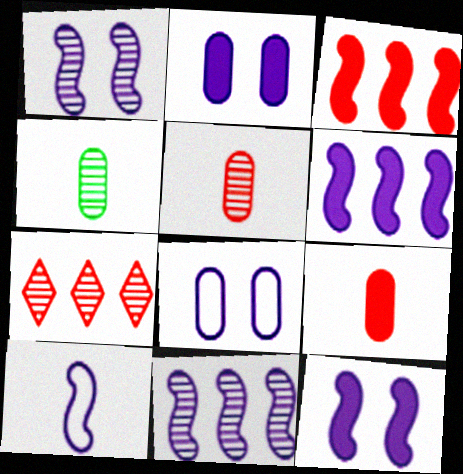[[1, 4, 7], 
[1, 6, 10], 
[10, 11, 12]]